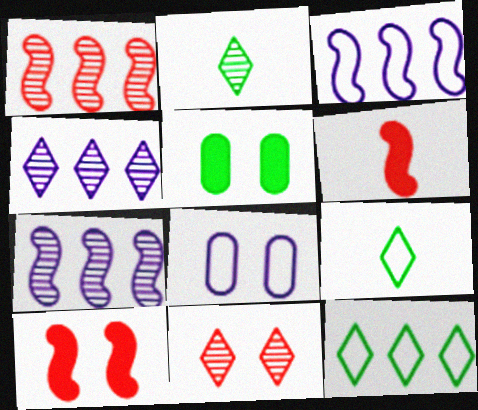[[2, 4, 11]]